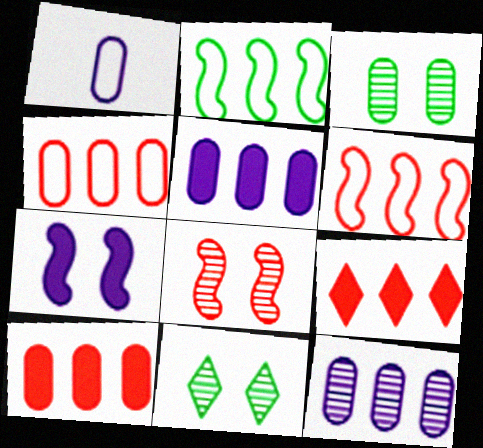[[1, 3, 10], 
[2, 9, 12]]